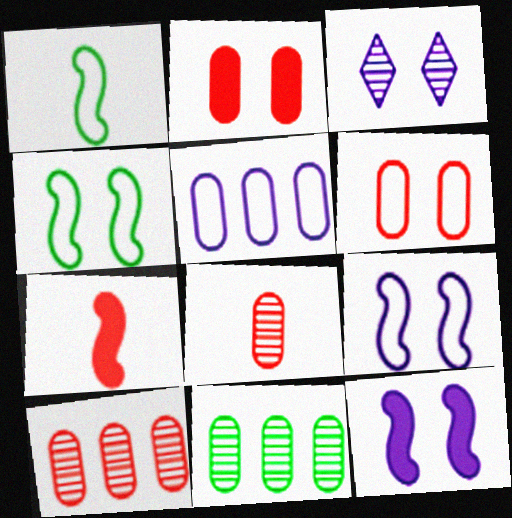[[2, 3, 4]]